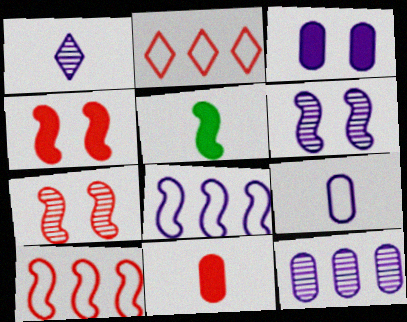[[1, 3, 8], 
[1, 6, 12], 
[2, 7, 11], 
[3, 9, 12], 
[5, 6, 10], 
[5, 7, 8]]